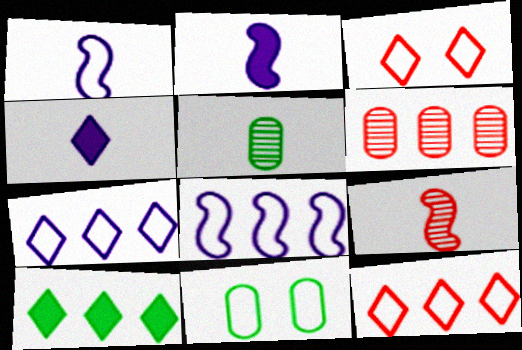[[1, 11, 12], 
[6, 8, 10]]